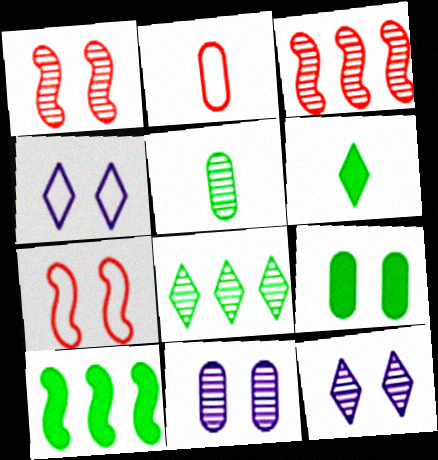[[1, 4, 9], 
[2, 10, 12], 
[3, 5, 12], 
[6, 9, 10], 
[7, 9, 12]]